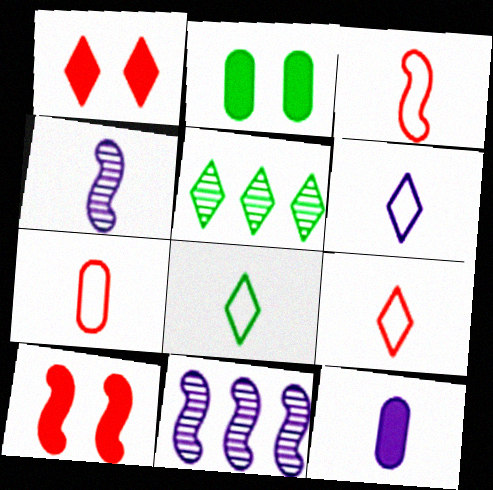[[1, 5, 6], 
[2, 9, 11], 
[3, 7, 9], 
[4, 6, 12], 
[6, 8, 9]]